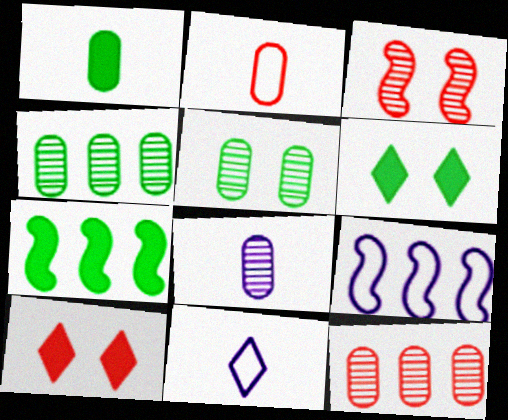[[1, 2, 8], 
[1, 6, 7], 
[5, 8, 12]]